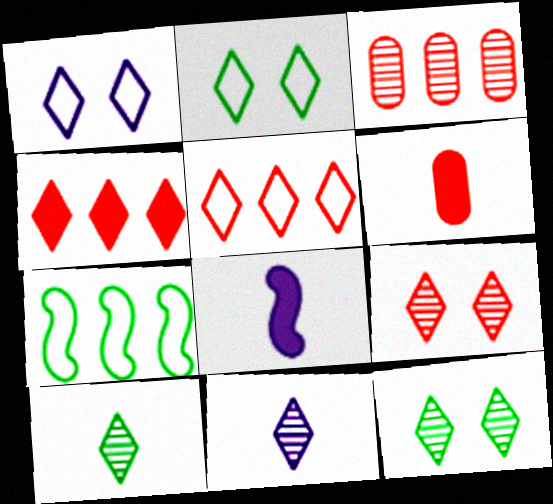[[1, 4, 10], 
[2, 3, 8], 
[2, 4, 11]]